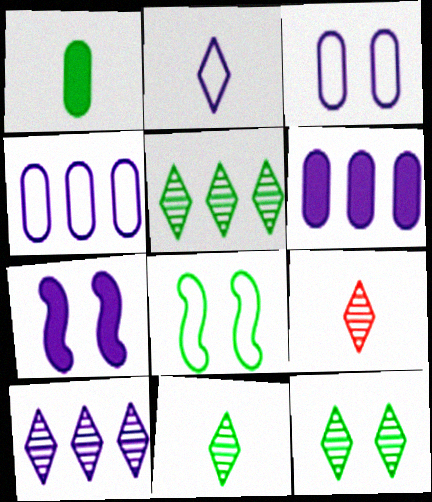[[1, 5, 8], 
[5, 11, 12], 
[6, 8, 9], 
[9, 10, 12]]